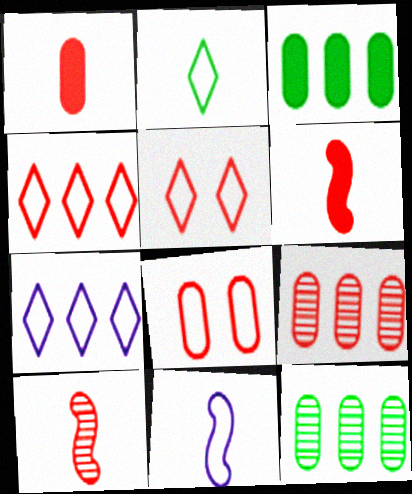[[1, 8, 9], 
[2, 5, 7], 
[5, 6, 9]]